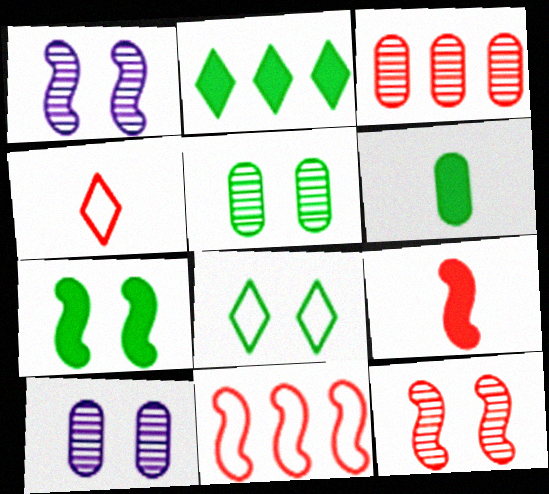[[2, 6, 7], 
[5, 7, 8], 
[9, 11, 12]]